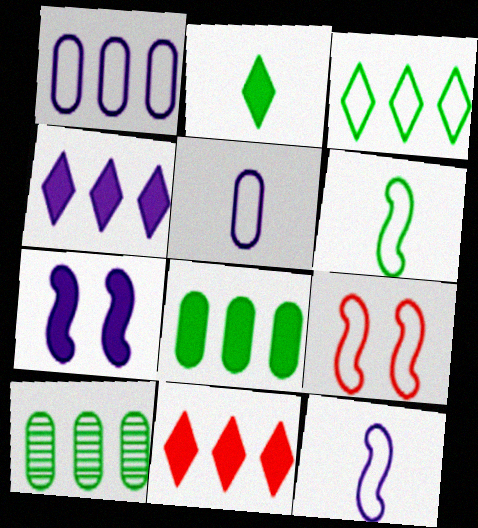[[3, 5, 9]]